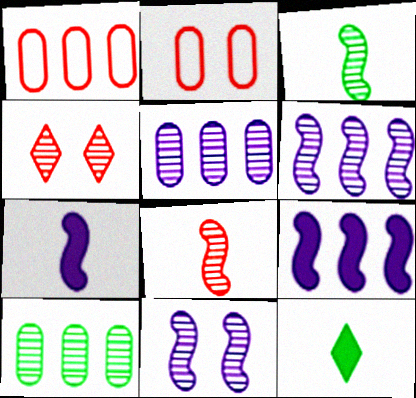[[1, 11, 12], 
[2, 6, 12], 
[3, 4, 5]]